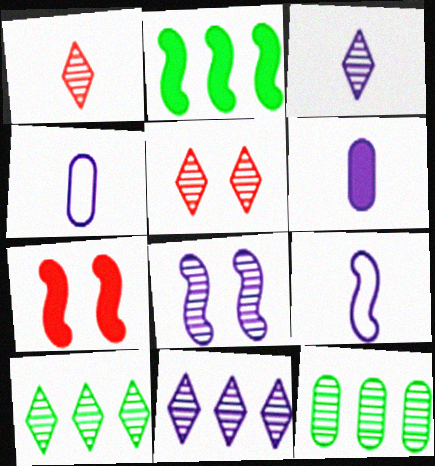[[1, 8, 12], 
[2, 4, 5], 
[3, 5, 10], 
[3, 6, 9], 
[4, 7, 10]]